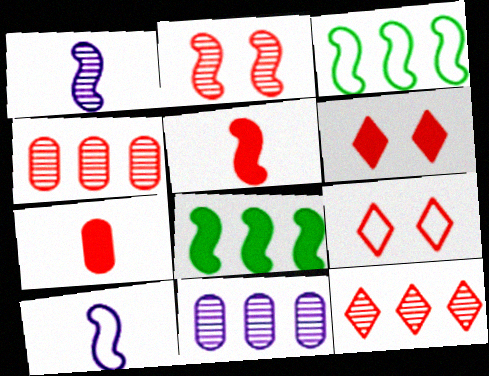[[2, 8, 10], 
[4, 5, 9]]